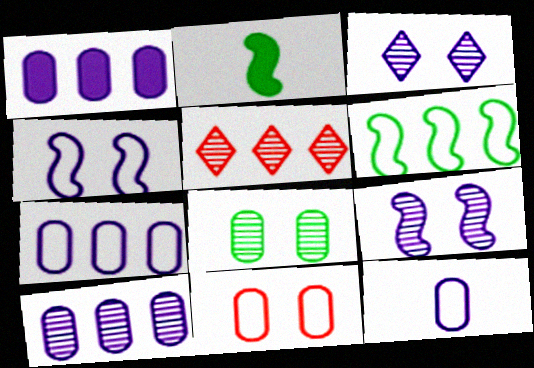[[1, 5, 6], 
[1, 7, 10]]